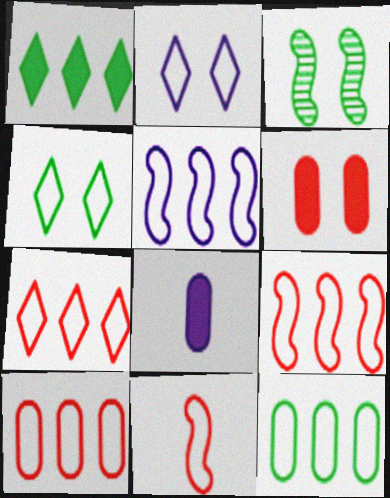[[2, 3, 6], 
[2, 11, 12], 
[3, 7, 8], 
[5, 7, 12], 
[7, 9, 10]]